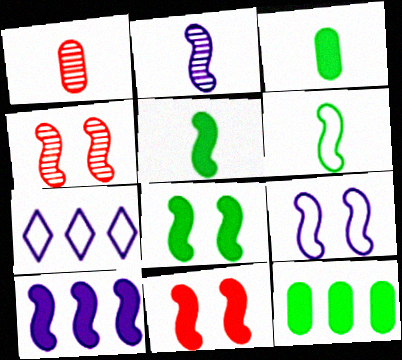[[1, 7, 8], 
[2, 9, 10], 
[3, 4, 7], 
[4, 6, 10], 
[4, 8, 9], 
[5, 10, 11]]